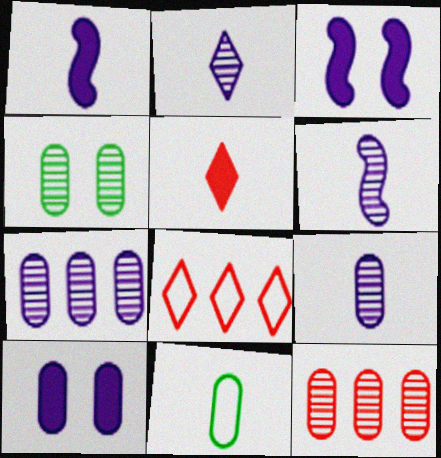[[1, 4, 8], 
[2, 6, 9], 
[4, 9, 12], 
[5, 6, 11], 
[10, 11, 12]]